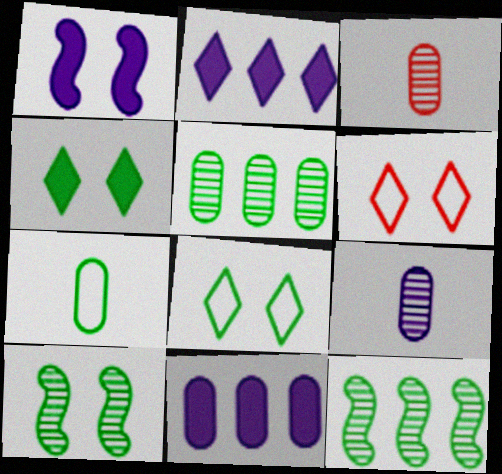[[4, 7, 12]]